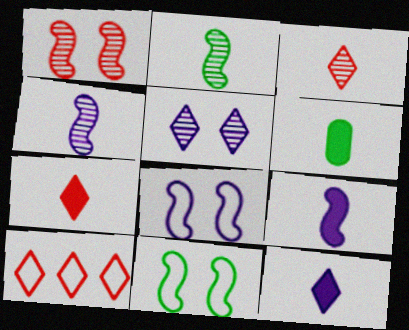[[6, 7, 9]]